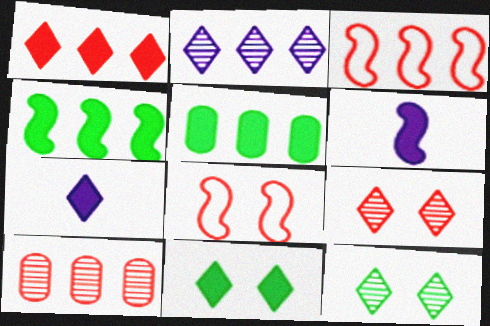[[1, 3, 10], 
[1, 7, 11], 
[2, 3, 5]]